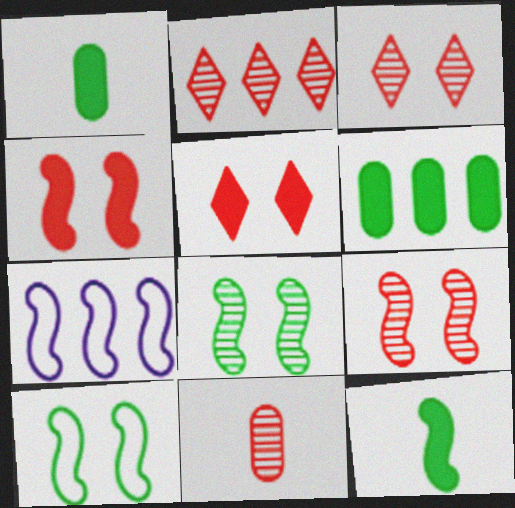[[1, 3, 7], 
[2, 6, 7], 
[2, 9, 11], 
[7, 9, 12]]